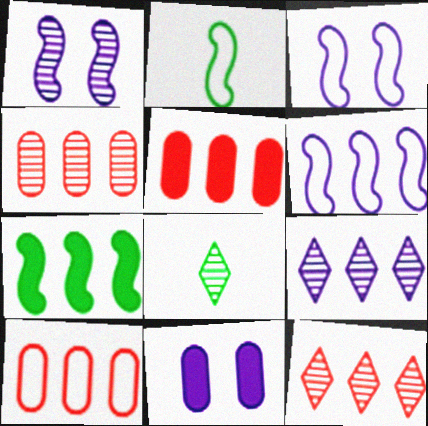[[1, 4, 8], 
[2, 11, 12], 
[3, 5, 8], 
[4, 5, 10], 
[7, 9, 10]]